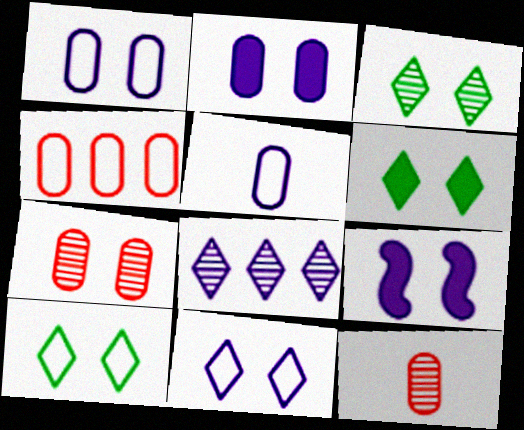[[3, 6, 10], 
[5, 8, 9], 
[7, 9, 10]]